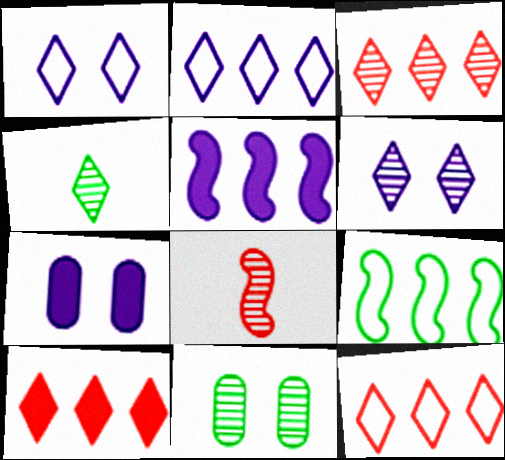[[1, 4, 10], 
[3, 4, 6], 
[3, 10, 12]]